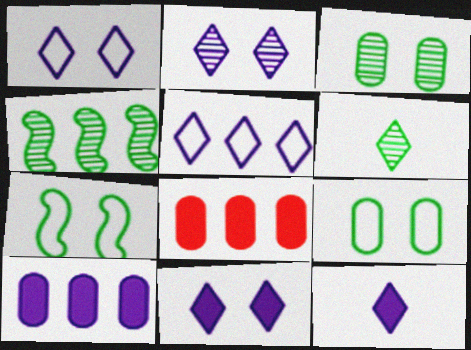[[1, 2, 11], 
[2, 5, 12], 
[3, 4, 6], 
[4, 5, 8]]